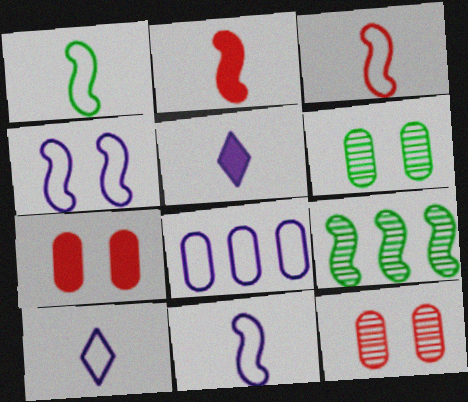[[1, 3, 11], 
[2, 4, 9], 
[4, 8, 10], 
[7, 9, 10]]